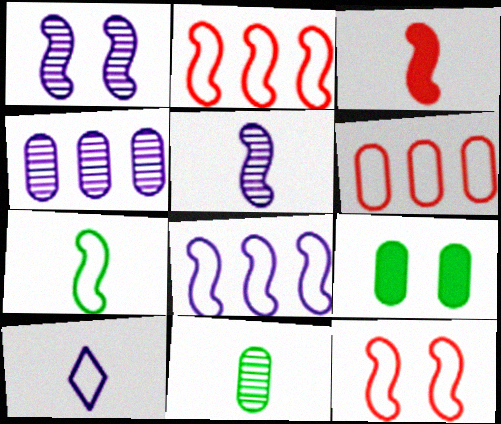[[3, 5, 7], 
[3, 10, 11], 
[7, 8, 12]]